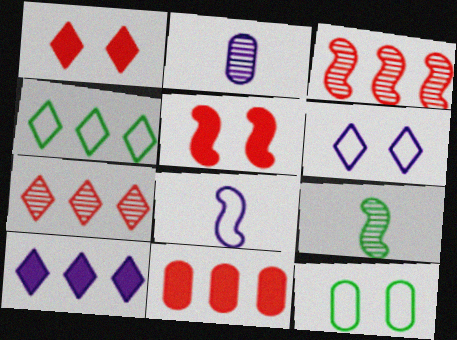[[2, 4, 5], 
[2, 11, 12], 
[4, 7, 10], 
[6, 9, 11]]